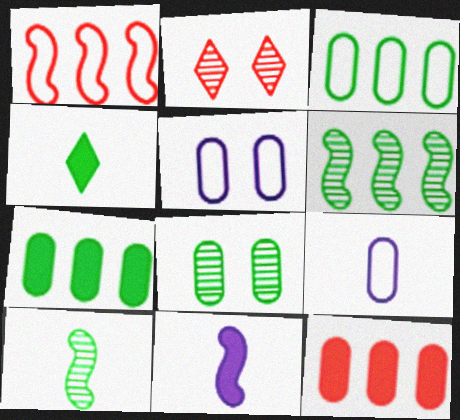[[2, 3, 11], 
[8, 9, 12]]